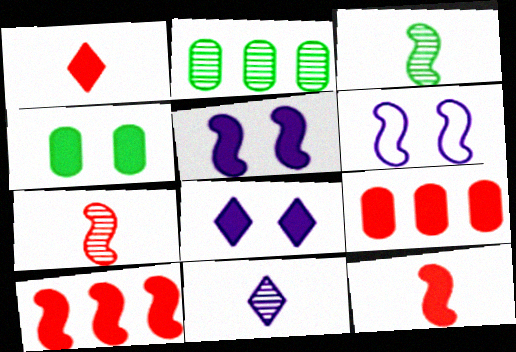[[1, 2, 6], 
[3, 6, 10]]